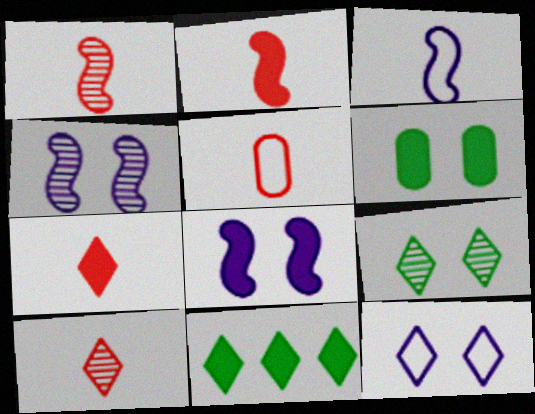[[1, 5, 7], 
[2, 5, 10], 
[4, 5, 11], 
[10, 11, 12]]